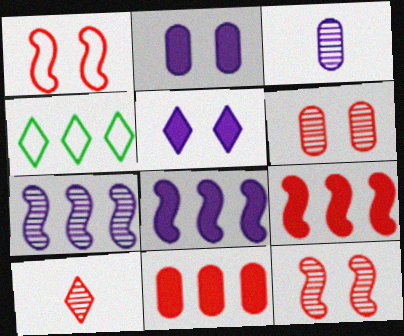[[1, 10, 11], 
[4, 5, 10], 
[4, 7, 11]]